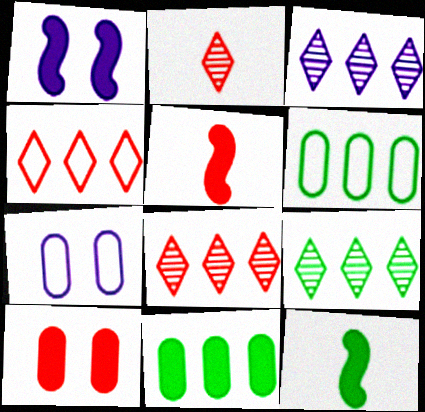[[1, 2, 6], 
[3, 8, 9], 
[5, 7, 9], 
[7, 8, 12]]